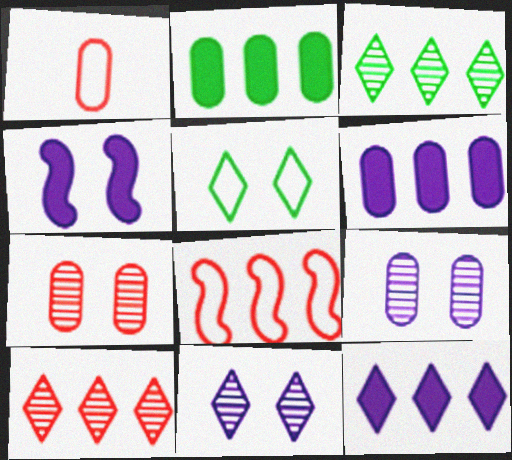[[1, 2, 9], 
[1, 3, 4], 
[3, 6, 8], 
[4, 5, 7]]